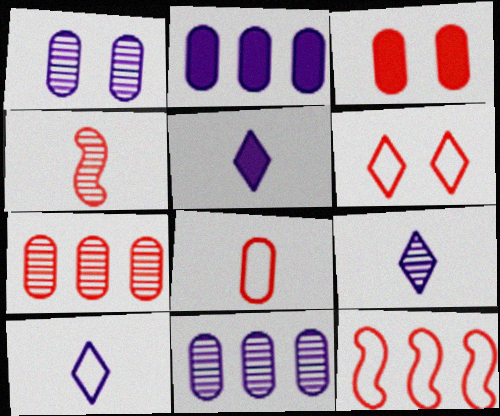[[3, 7, 8], 
[5, 9, 10], 
[6, 8, 12]]